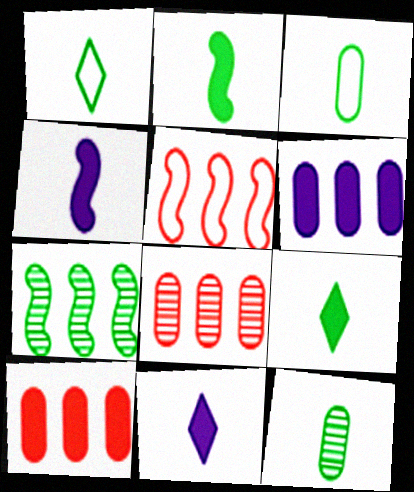[[1, 2, 12]]